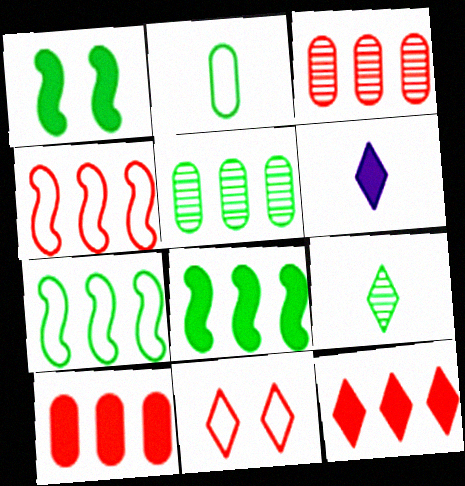[[1, 6, 10], 
[3, 4, 12]]